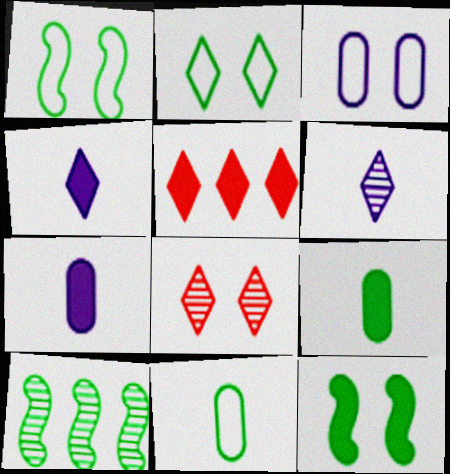[[2, 5, 6], 
[2, 9, 10], 
[3, 8, 12], 
[5, 7, 12]]